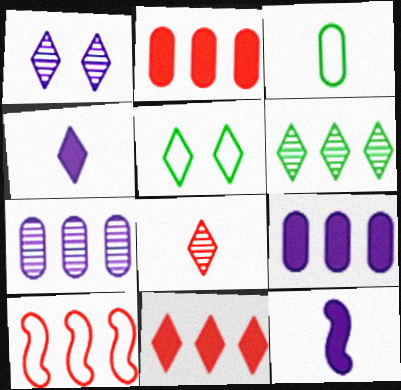[[1, 6, 8], 
[3, 8, 12], 
[6, 9, 10]]